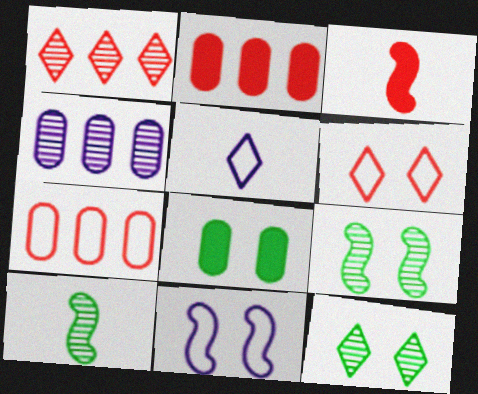[[2, 5, 9]]